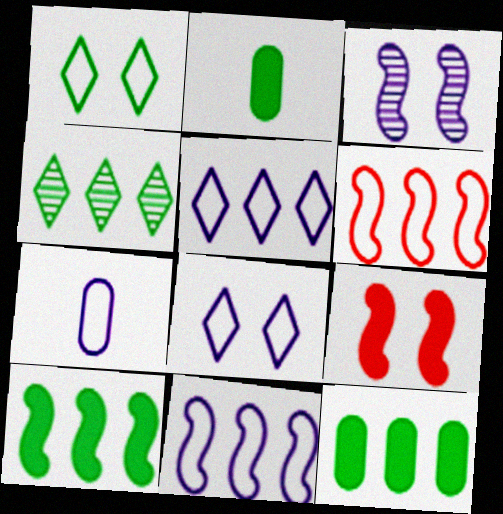[[1, 6, 7], 
[4, 7, 9], 
[7, 8, 11]]